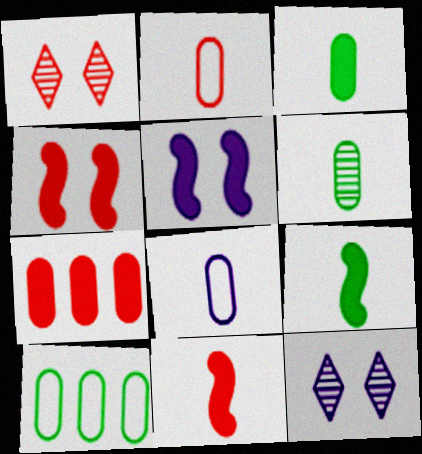[[10, 11, 12]]